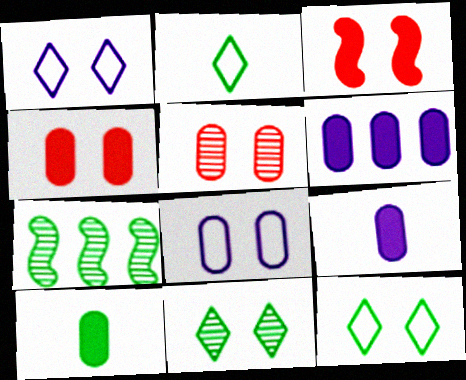[[3, 8, 11], 
[4, 6, 10], 
[7, 10, 12]]